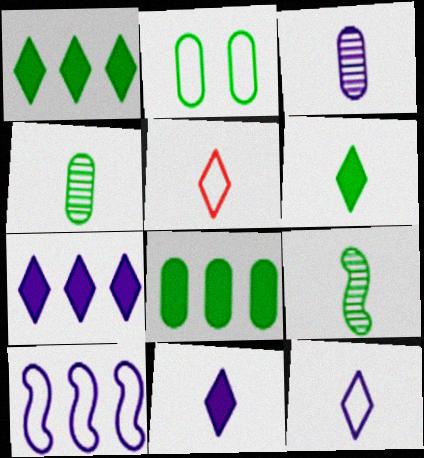[[1, 2, 9], 
[2, 4, 8], 
[2, 5, 10]]